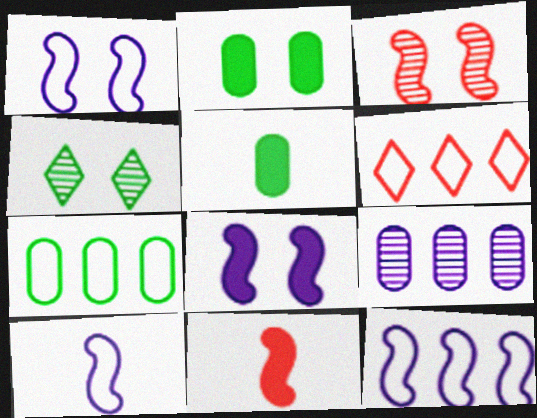[[1, 10, 12], 
[6, 7, 12]]